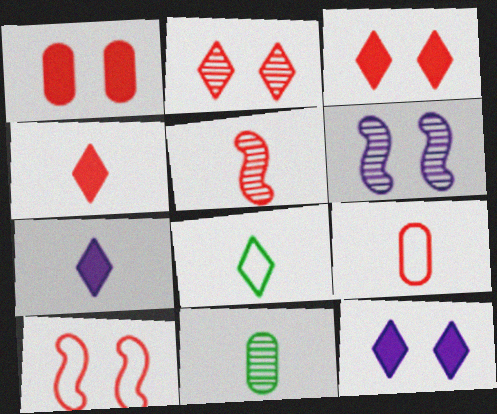[[1, 2, 10], 
[4, 5, 9]]